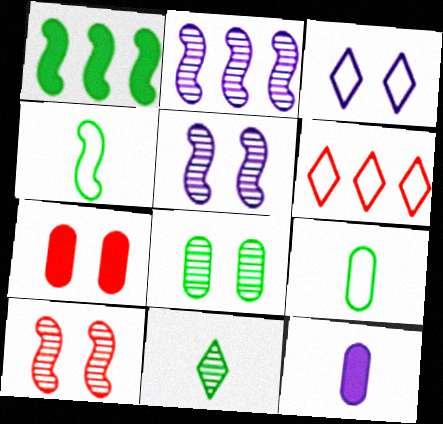[[2, 3, 12]]